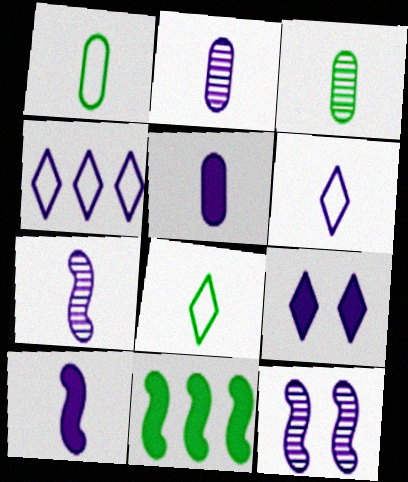[[2, 6, 10], 
[4, 5, 12], 
[5, 6, 7]]